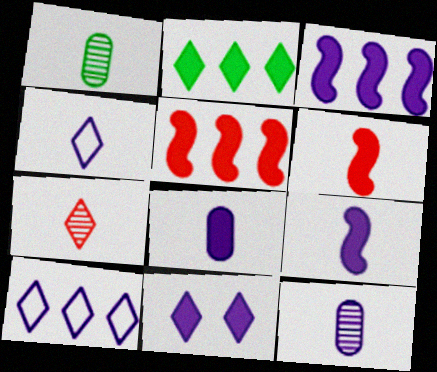[[1, 4, 6], 
[3, 8, 11], 
[4, 9, 12]]